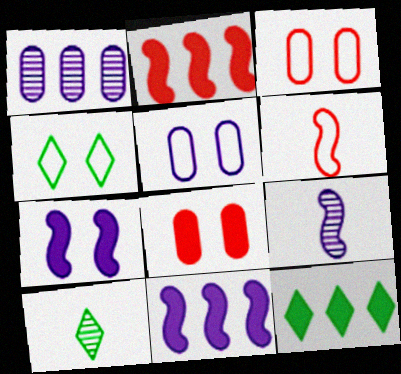[[2, 5, 10], 
[3, 9, 12], 
[3, 10, 11], 
[4, 10, 12]]